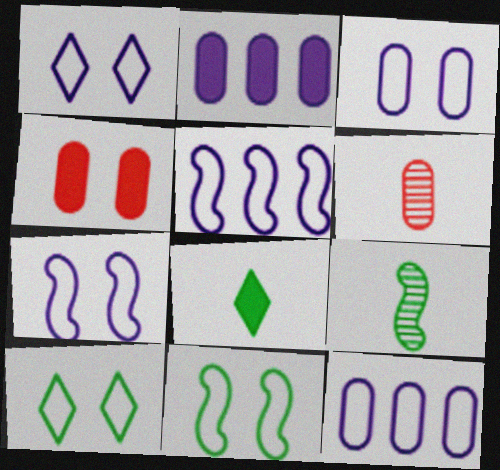[[1, 3, 7]]